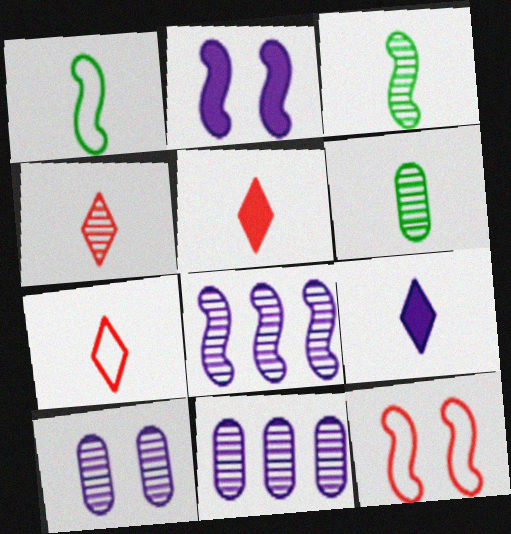[[4, 5, 7]]